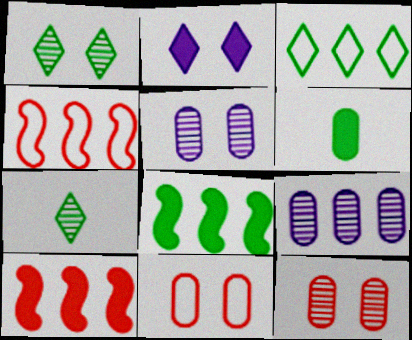[[2, 6, 10], 
[3, 9, 10], 
[6, 9, 11]]